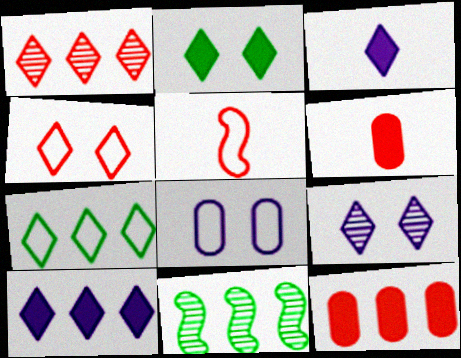[[1, 7, 10], 
[2, 4, 9], 
[5, 7, 8]]